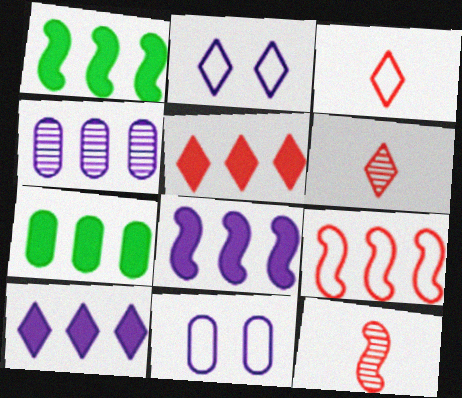[[1, 6, 11], 
[2, 7, 12], 
[5, 7, 8]]